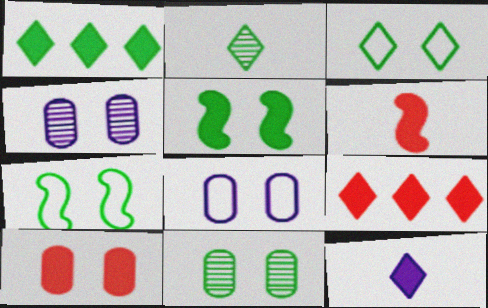[[1, 2, 3], 
[3, 5, 11], 
[6, 9, 10], 
[8, 10, 11]]